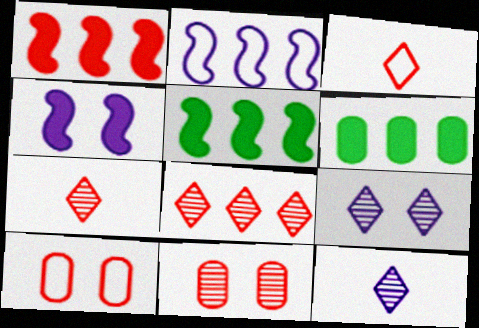[[1, 3, 11], 
[1, 7, 10], 
[2, 6, 8], 
[5, 10, 12]]